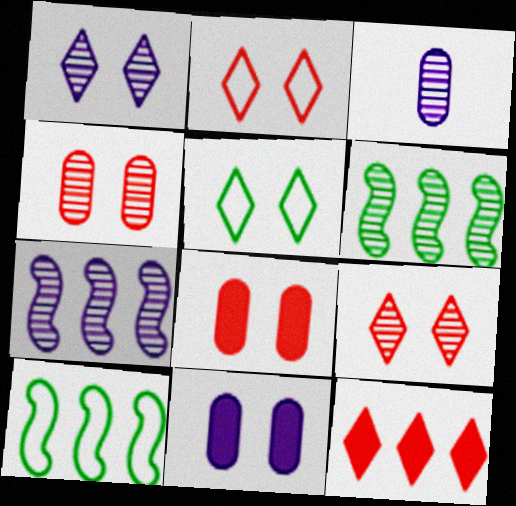[[1, 3, 7], 
[3, 6, 9]]